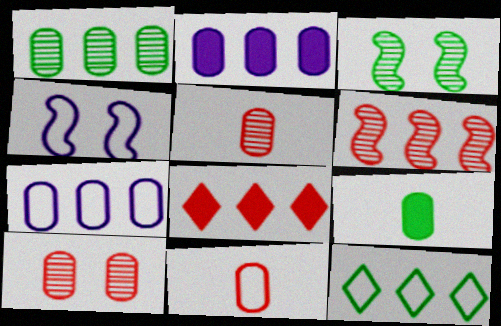[[2, 6, 12], 
[3, 9, 12], 
[4, 11, 12], 
[7, 9, 10]]